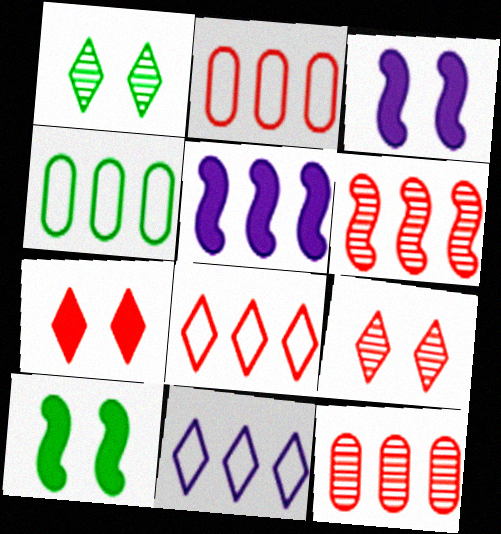[]